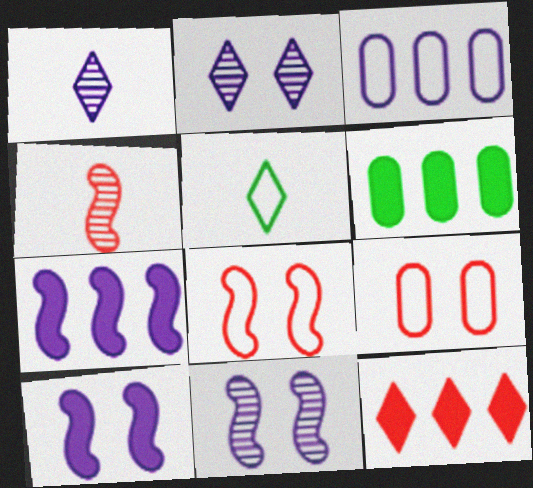[[1, 3, 10], 
[1, 6, 8], 
[2, 5, 12], 
[3, 5, 8], 
[4, 9, 12], 
[6, 7, 12]]